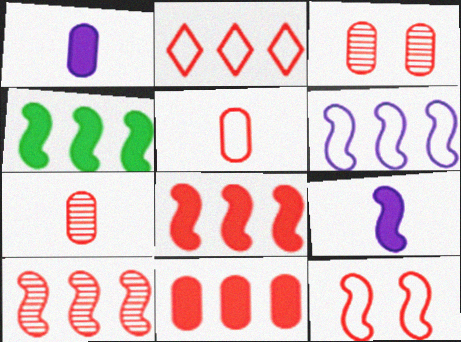[[2, 5, 12], 
[2, 10, 11], 
[3, 5, 11], 
[4, 6, 10]]